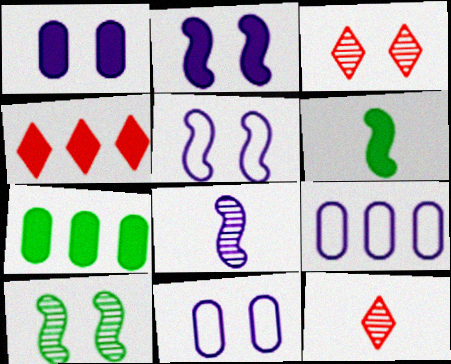[[1, 4, 6], 
[3, 6, 9], 
[5, 7, 12]]